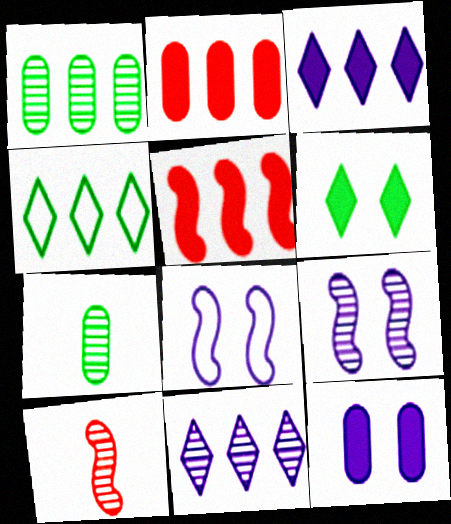[[4, 10, 12]]